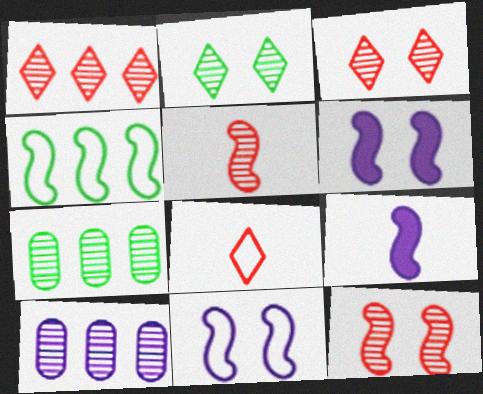[[2, 5, 10], 
[4, 5, 6], 
[4, 9, 12], 
[6, 7, 8]]